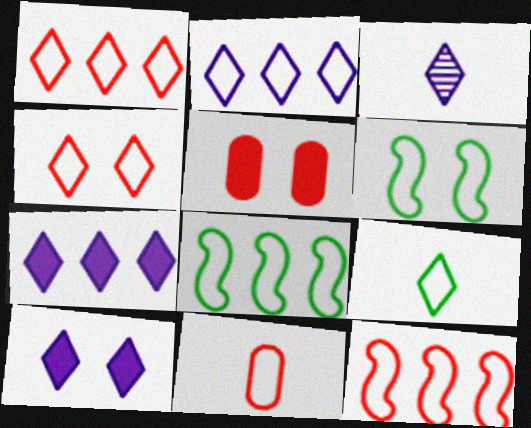[[2, 3, 10], 
[2, 4, 9], 
[2, 6, 11], 
[3, 5, 8], 
[4, 11, 12]]